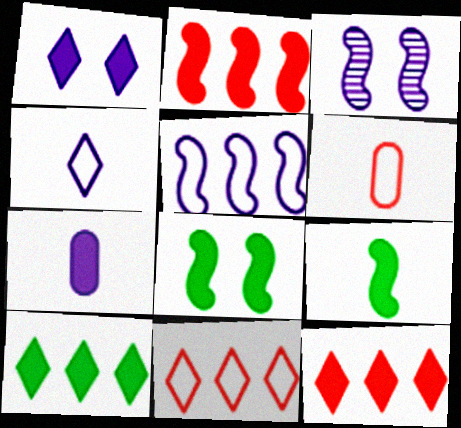[[3, 6, 10], 
[7, 8, 12]]